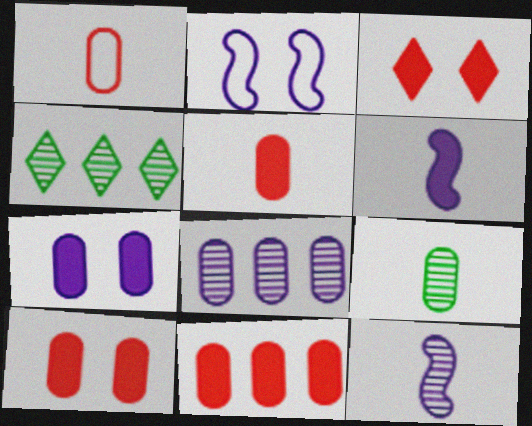[[2, 4, 5], 
[5, 10, 11]]